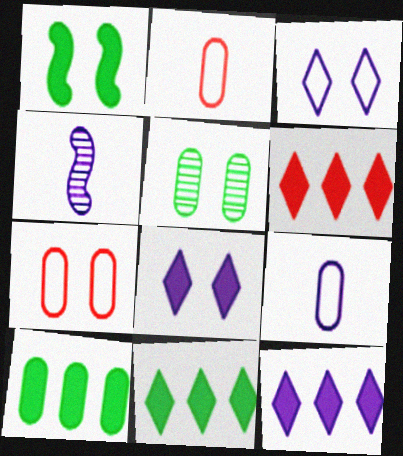[[4, 7, 11], 
[6, 11, 12]]